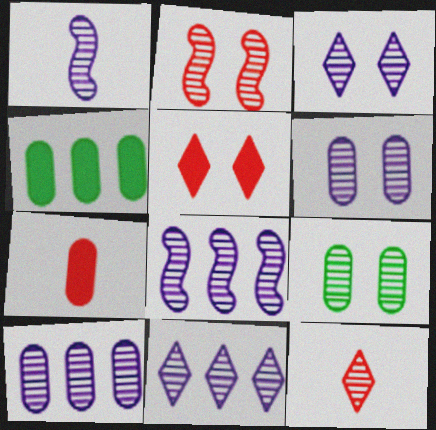[[1, 3, 10], 
[1, 6, 11], 
[2, 3, 9], 
[8, 9, 12], 
[8, 10, 11]]